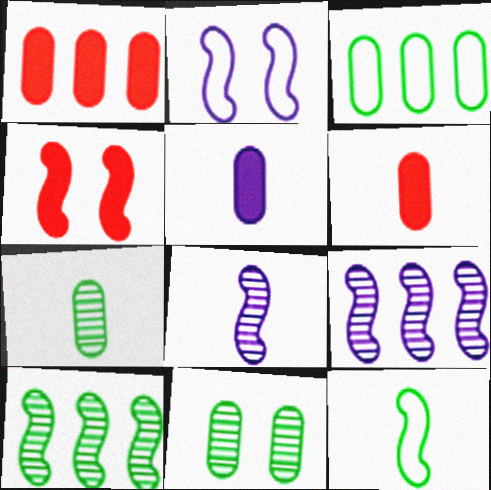[[4, 9, 12]]